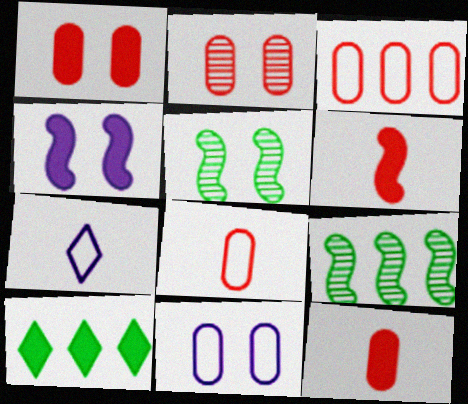[[1, 7, 9], 
[2, 3, 12], 
[4, 10, 12]]